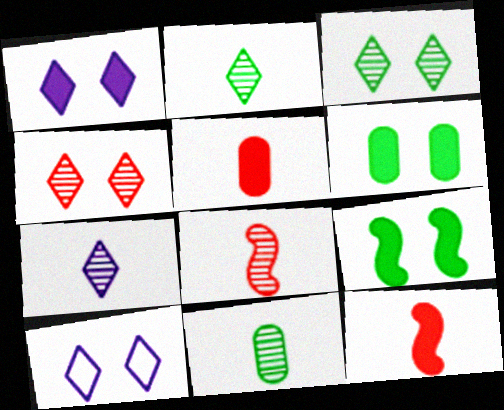[[7, 8, 11]]